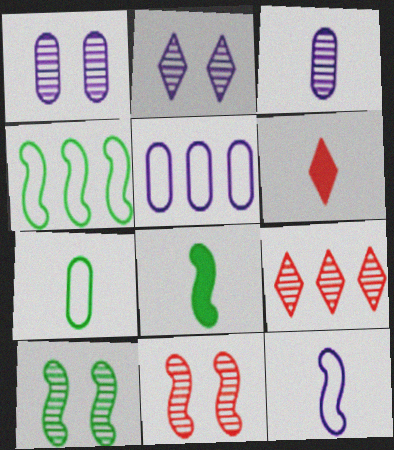[[1, 4, 6], 
[3, 9, 10], 
[4, 8, 10], 
[5, 6, 10]]